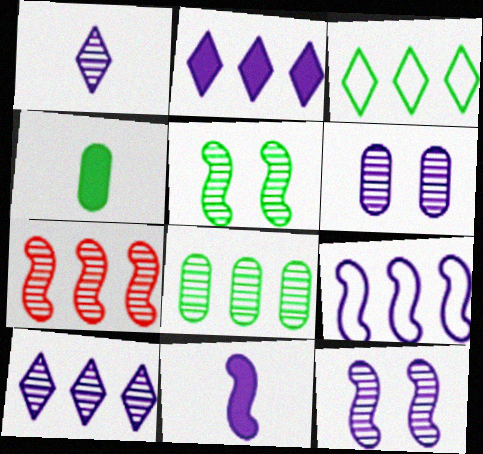[[3, 4, 5], 
[7, 8, 10], 
[9, 11, 12]]